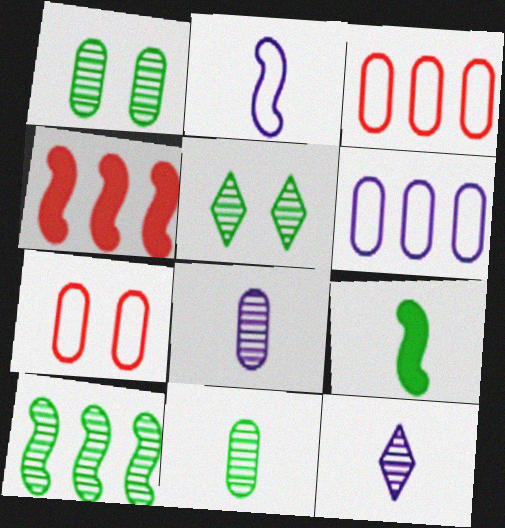[[5, 10, 11]]